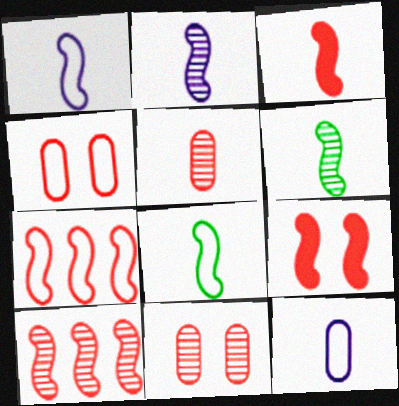[[1, 3, 6], 
[2, 3, 8]]